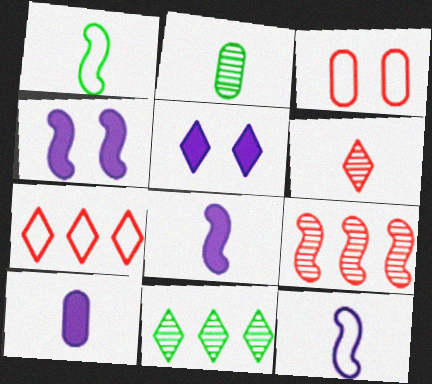[[1, 4, 9], 
[1, 6, 10], 
[2, 4, 7], 
[3, 8, 11]]